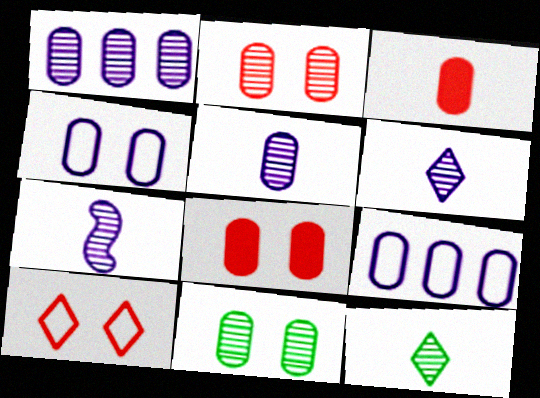[[3, 9, 11], 
[4, 8, 11], 
[5, 6, 7]]